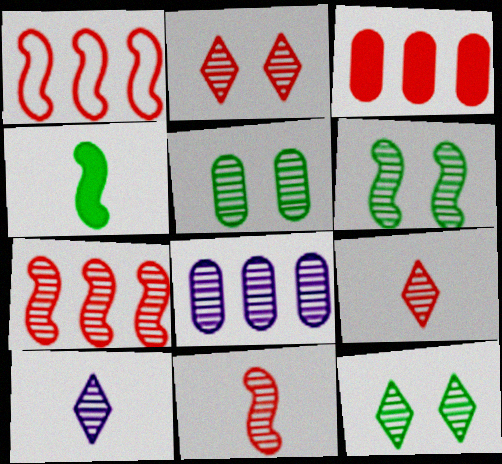[[5, 6, 12], 
[5, 7, 10], 
[6, 8, 9], 
[8, 11, 12]]